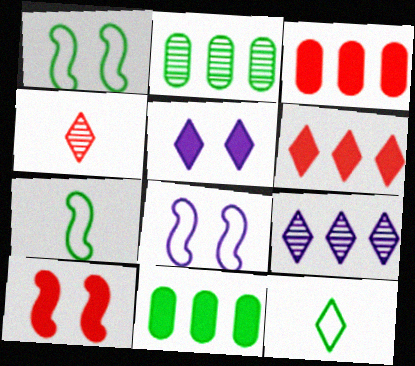[[4, 8, 11]]